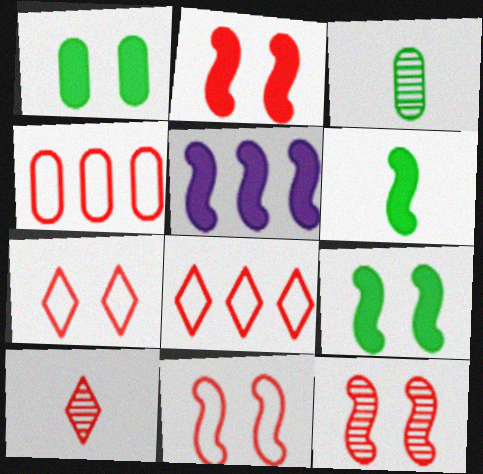[[2, 4, 10], 
[2, 5, 6], 
[2, 11, 12], 
[3, 5, 7]]